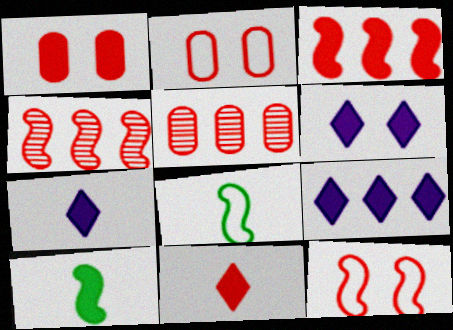[[1, 3, 11], 
[1, 9, 10], 
[2, 4, 11], 
[5, 6, 8], 
[5, 11, 12], 
[6, 7, 9]]